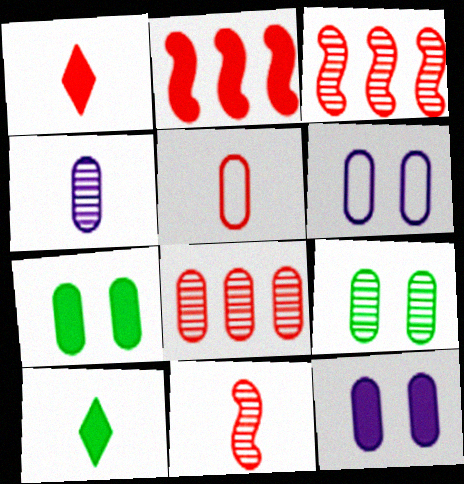[[1, 5, 11], 
[2, 10, 12], 
[3, 6, 10], 
[4, 8, 9]]